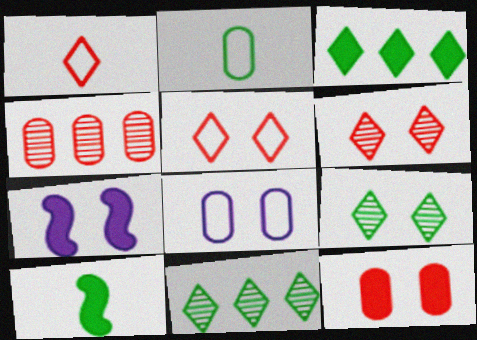[]